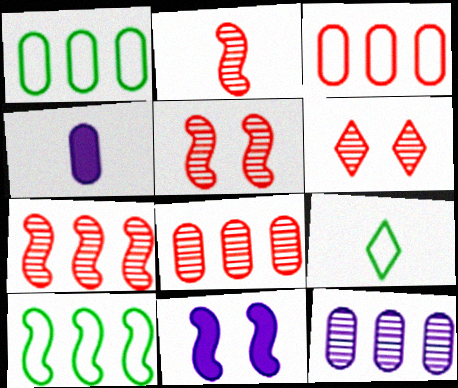[[2, 4, 9], 
[2, 5, 7], 
[2, 6, 8], 
[2, 10, 11], 
[4, 6, 10], 
[8, 9, 11]]